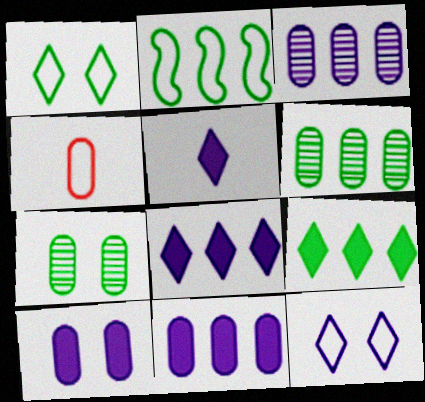[[2, 4, 12], 
[2, 6, 9], 
[4, 6, 10], 
[4, 7, 11]]